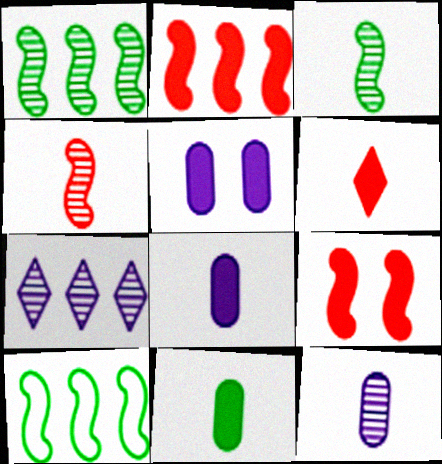[]